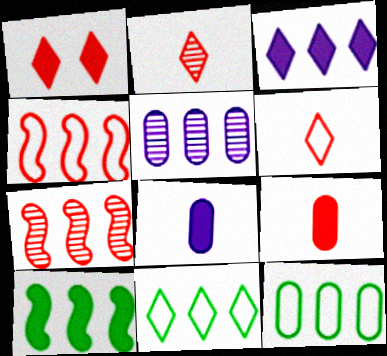[[1, 8, 10], 
[3, 7, 12]]